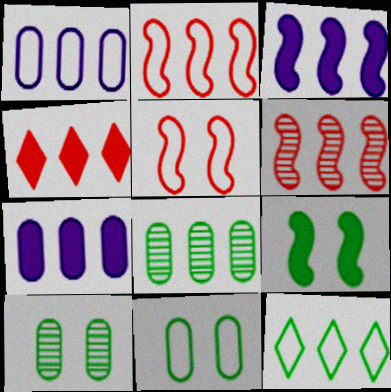[[1, 2, 12], 
[6, 7, 12]]